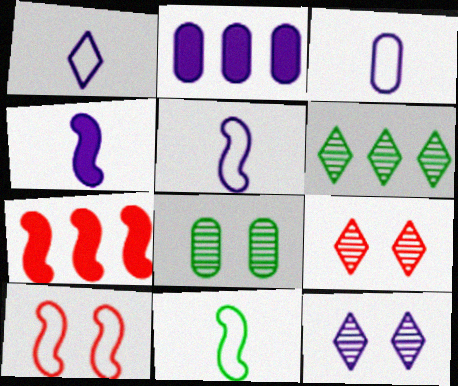[[1, 3, 5], 
[1, 7, 8], 
[2, 5, 12], 
[2, 9, 11]]